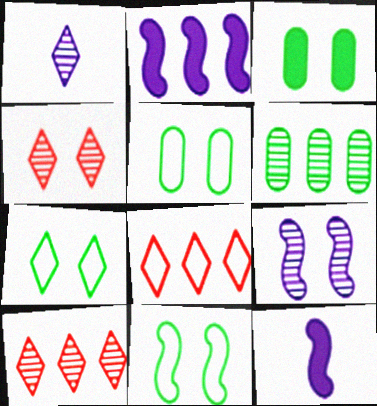[[2, 6, 8], 
[5, 7, 11], 
[5, 10, 12]]